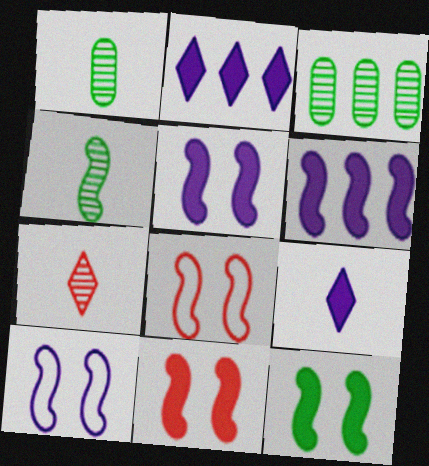[[1, 2, 8], 
[3, 8, 9], 
[4, 6, 8], 
[5, 11, 12]]